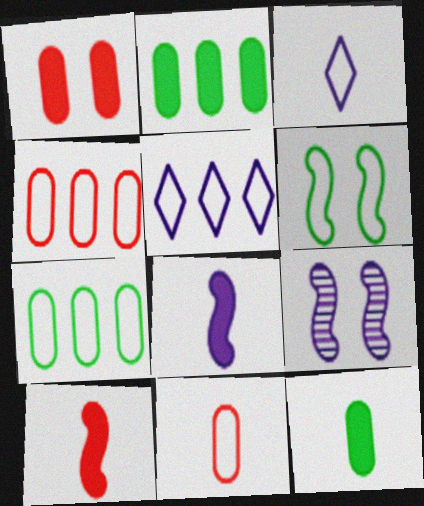[[3, 4, 6], 
[5, 6, 11]]